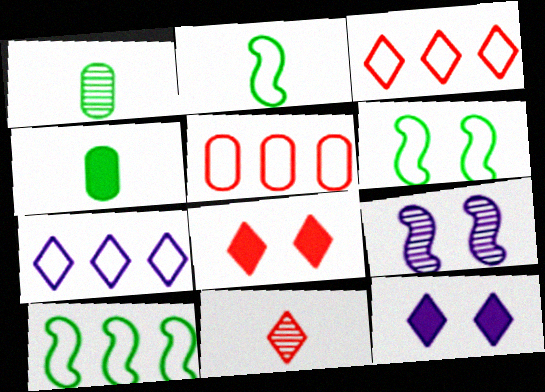[[2, 6, 10], 
[3, 4, 9], 
[3, 8, 11], 
[5, 7, 10]]